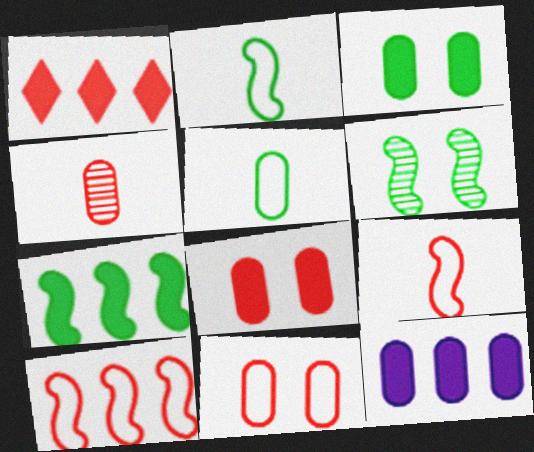[[1, 7, 12], 
[2, 6, 7]]